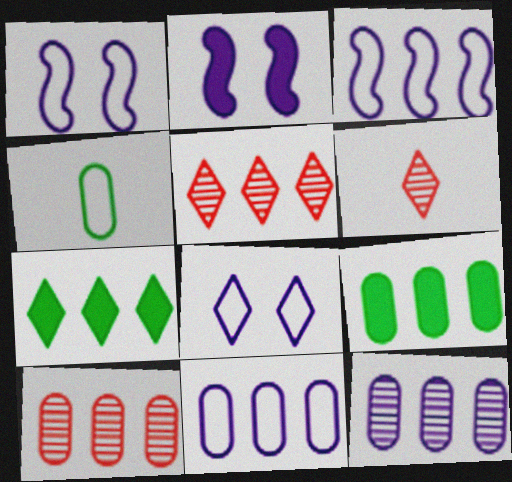[[1, 6, 9], 
[2, 4, 5], 
[3, 5, 9], 
[3, 7, 10], 
[6, 7, 8], 
[9, 10, 11]]